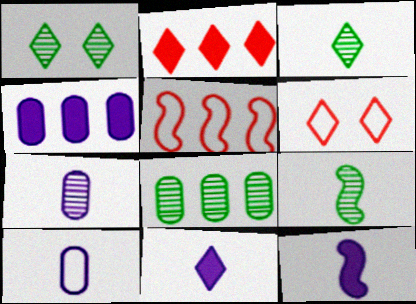[[1, 8, 9], 
[4, 6, 9], 
[6, 8, 12]]